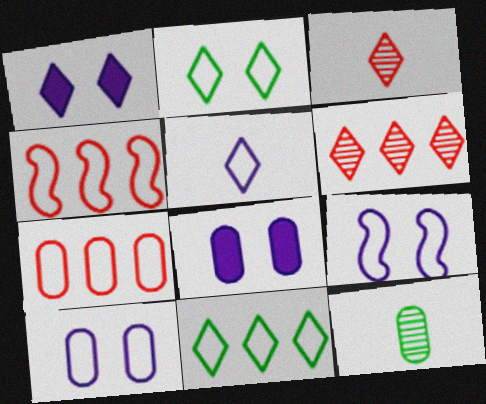[[1, 3, 11], 
[1, 4, 12], 
[7, 8, 12]]